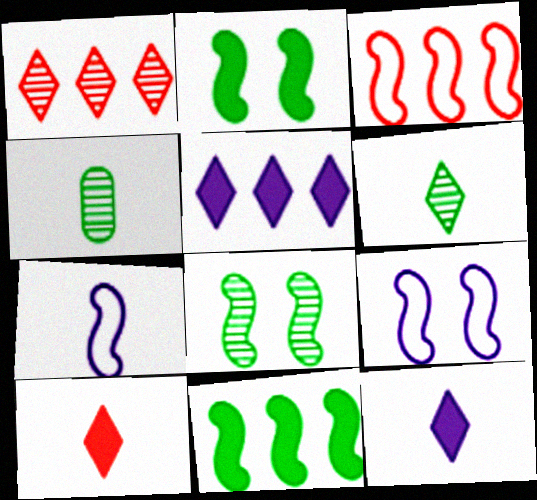[[4, 7, 10]]